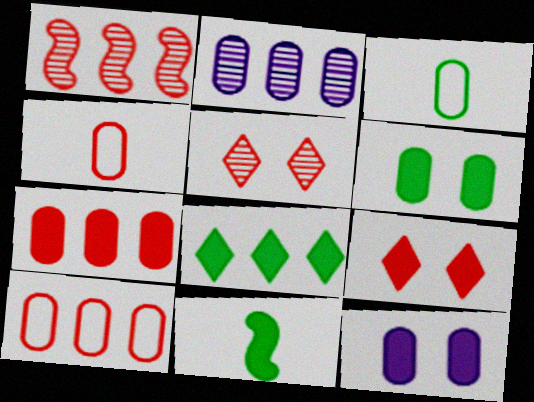[[1, 4, 9], 
[2, 4, 6], 
[6, 8, 11]]